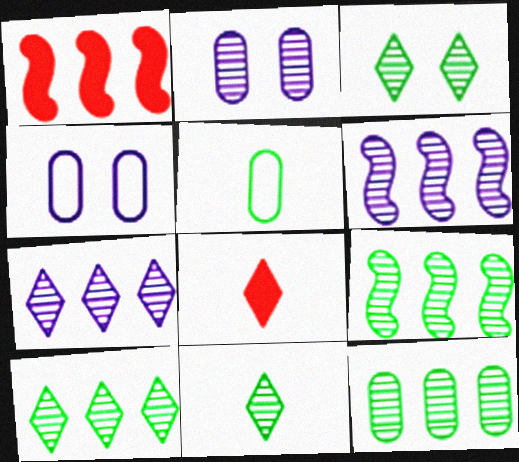[[1, 4, 11], 
[3, 10, 11], 
[4, 8, 9], 
[9, 10, 12]]